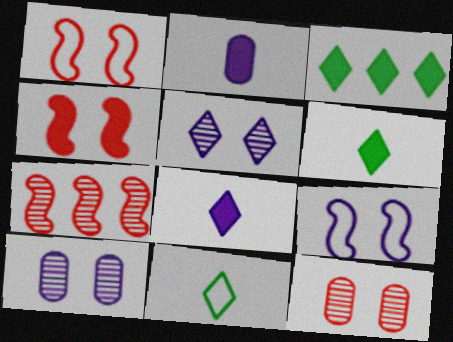[[2, 3, 4]]